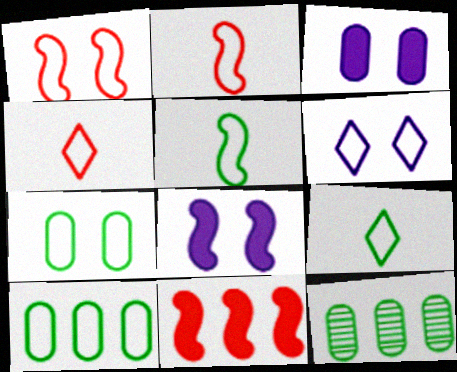[[1, 6, 7], 
[2, 6, 10], 
[4, 8, 12]]